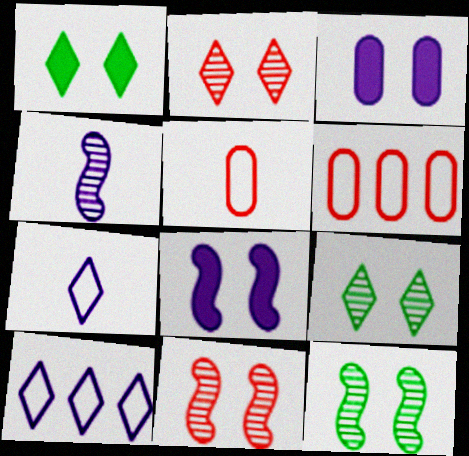[[1, 4, 6], 
[3, 4, 10]]